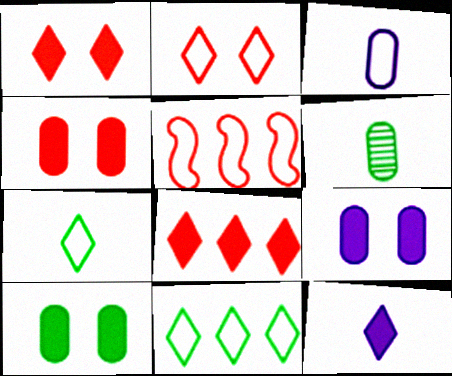[[4, 9, 10]]